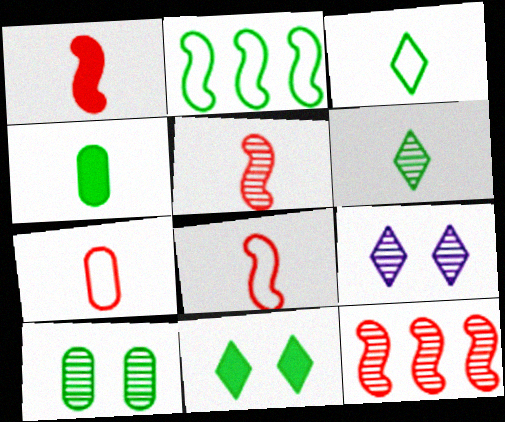[[1, 5, 8]]